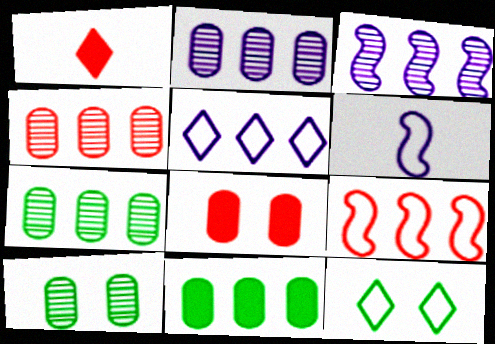[[2, 4, 7]]